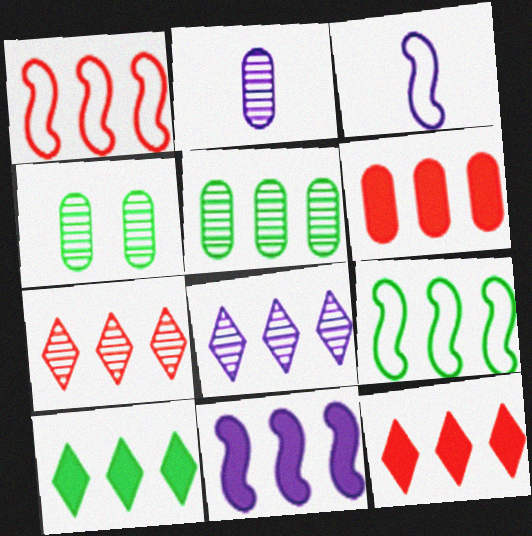[[1, 6, 7], 
[3, 4, 12], 
[5, 9, 10], 
[6, 8, 9], 
[6, 10, 11]]